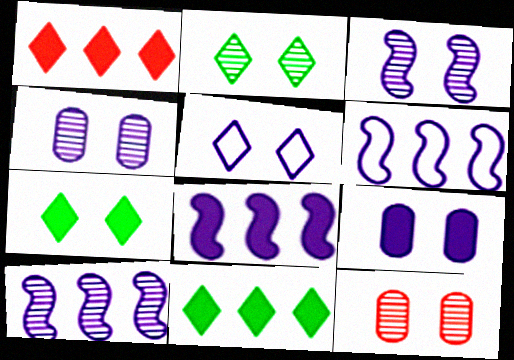[[2, 3, 12], 
[3, 5, 9], 
[6, 8, 10]]